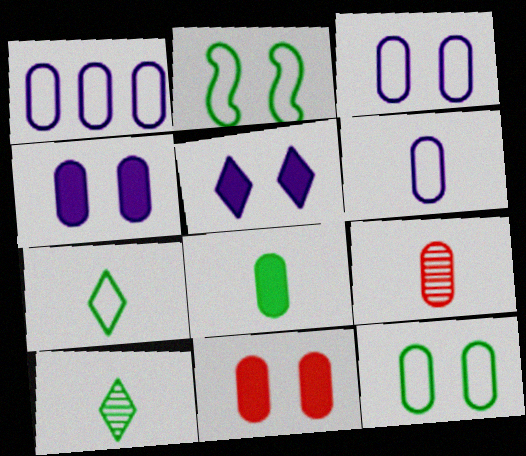[[1, 3, 6], 
[6, 8, 9]]